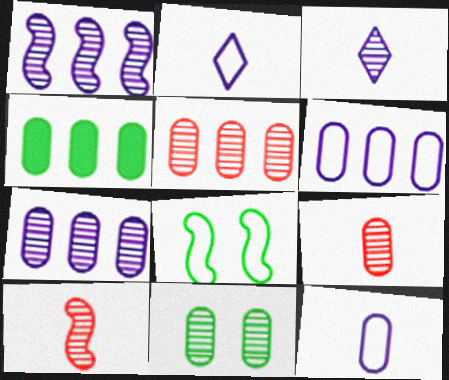[[4, 5, 6], 
[7, 9, 11]]